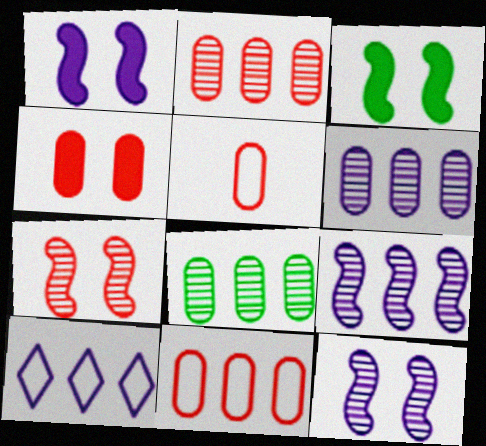[[2, 4, 5], 
[2, 6, 8]]